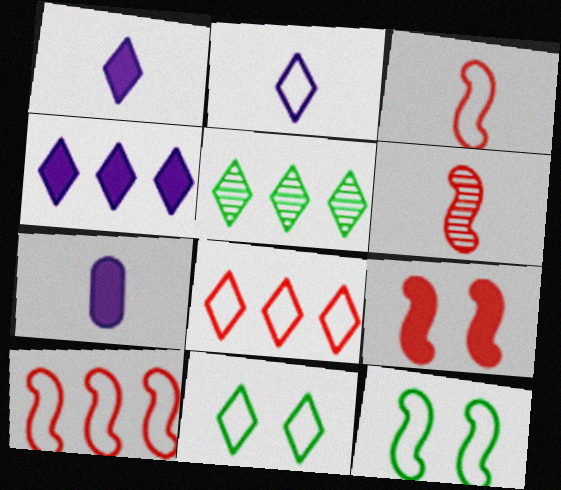[[2, 8, 11], 
[4, 5, 8], 
[6, 9, 10]]